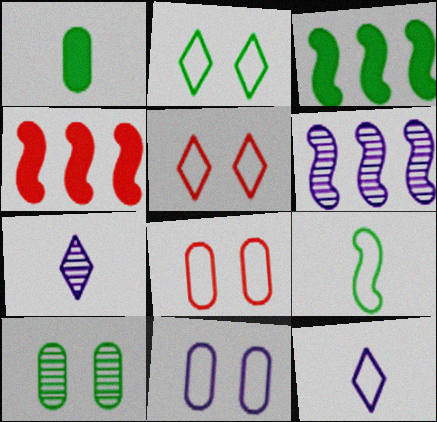[[1, 5, 6], 
[3, 7, 8], 
[4, 10, 12]]